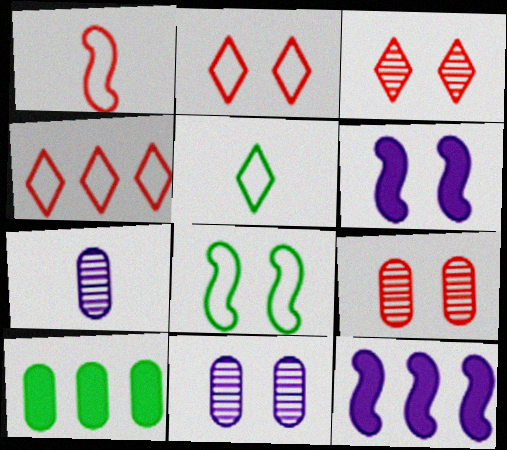[[5, 9, 12]]